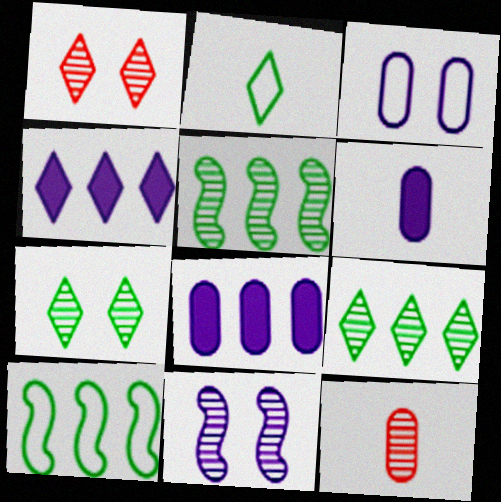[[1, 2, 4], 
[1, 6, 10], 
[9, 11, 12]]